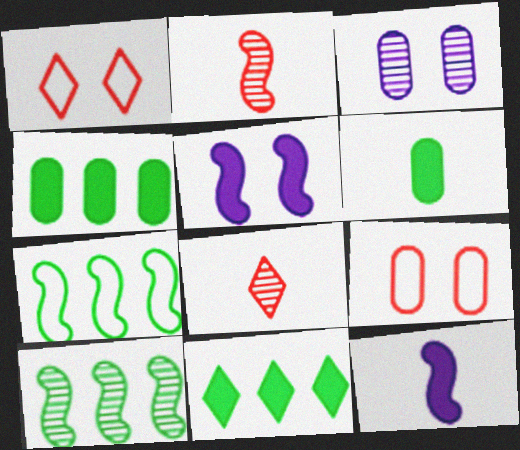[[2, 5, 7], 
[3, 8, 10]]